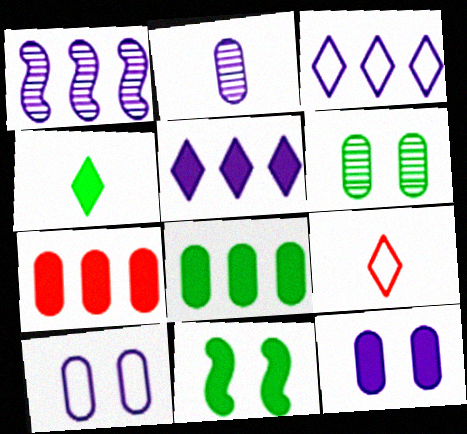[[4, 8, 11]]